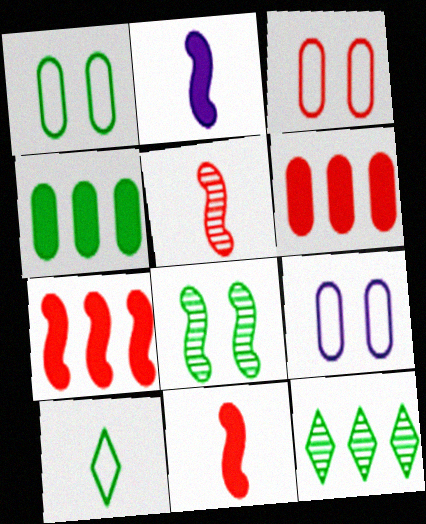[[1, 3, 9], 
[2, 3, 12], 
[4, 8, 10], 
[9, 11, 12]]